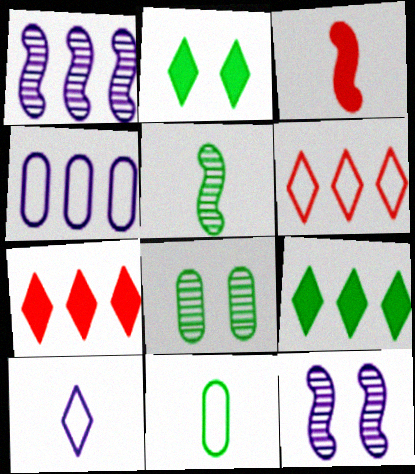[[7, 11, 12]]